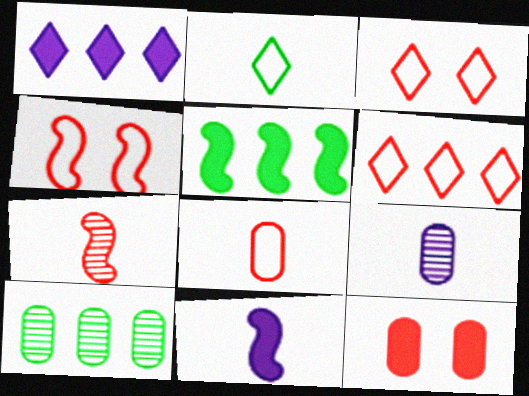[[3, 5, 9], 
[3, 10, 11], 
[4, 6, 8], 
[6, 7, 12]]